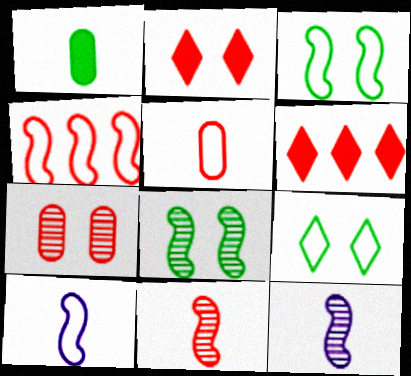[[3, 4, 10]]